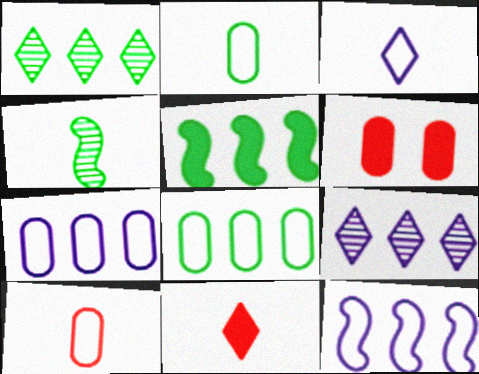[[1, 5, 8]]